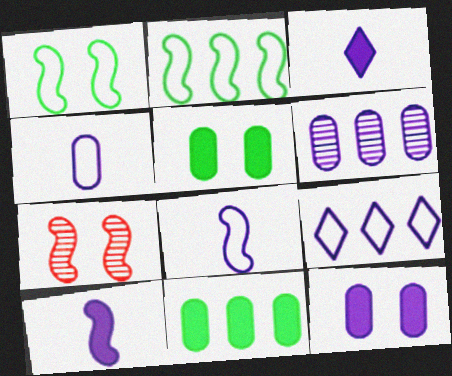[[2, 7, 10], 
[4, 6, 12]]